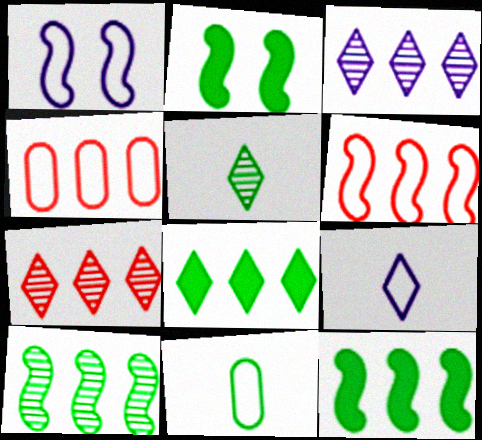[[3, 4, 12]]